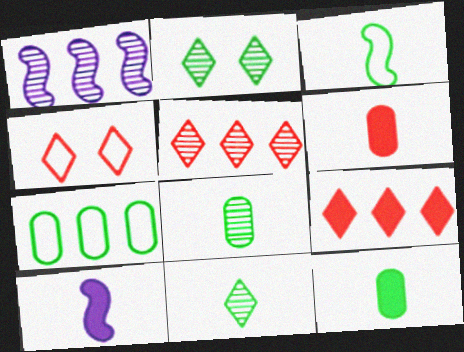[[1, 4, 12], 
[1, 7, 9], 
[3, 11, 12]]